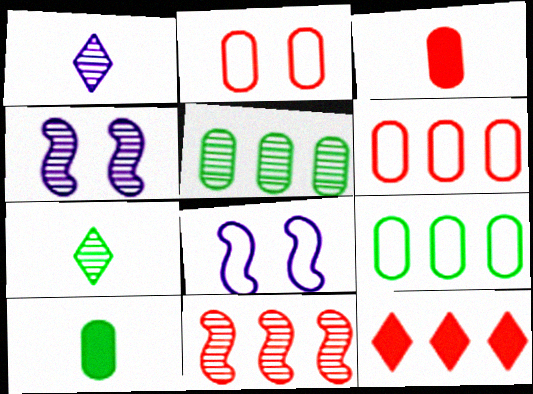[[6, 11, 12]]